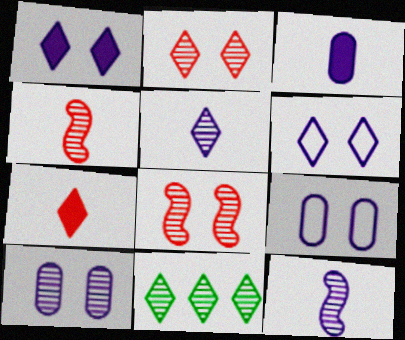[[2, 5, 11], 
[4, 10, 11], 
[6, 7, 11]]